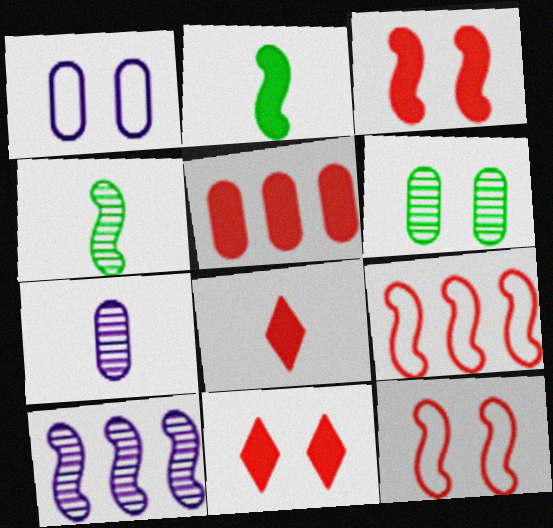[[2, 10, 12], 
[3, 5, 8]]